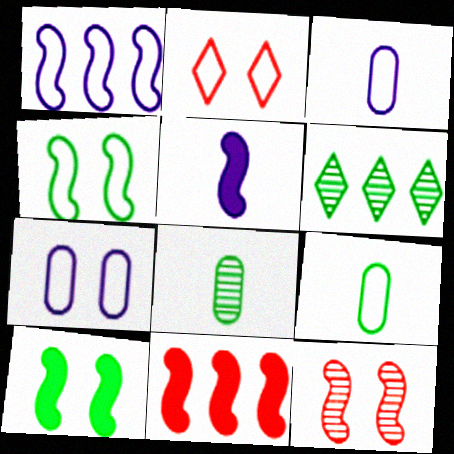[[1, 2, 9], 
[2, 4, 7], 
[5, 10, 11], 
[6, 9, 10]]